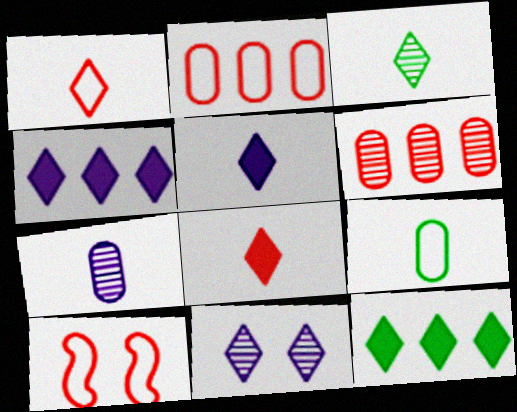[[1, 2, 10], 
[1, 3, 5], 
[1, 11, 12], 
[6, 8, 10], 
[7, 10, 12]]